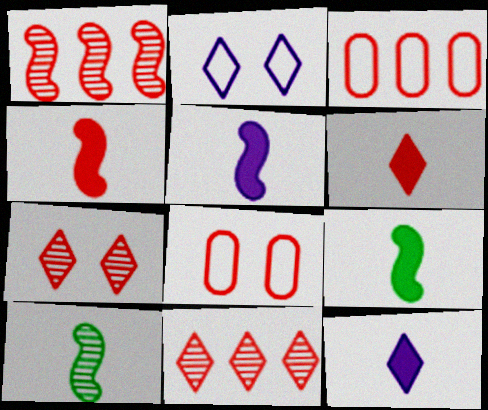[[1, 6, 8], 
[3, 4, 7], 
[4, 5, 9], 
[4, 8, 11]]